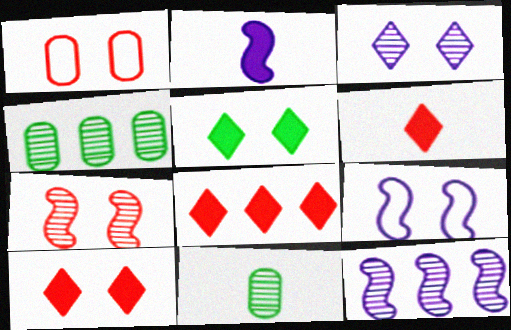[[1, 7, 10], 
[2, 9, 12], 
[4, 6, 9], 
[6, 8, 10], 
[8, 9, 11]]